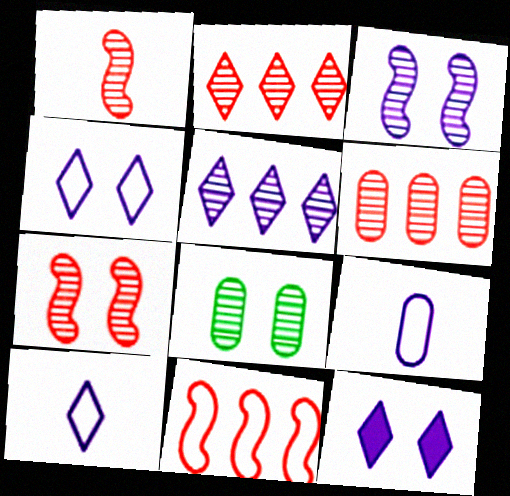[[1, 5, 8], 
[5, 10, 12]]